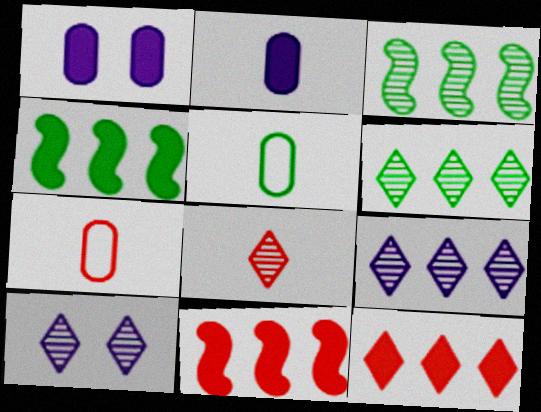[[4, 7, 10], 
[5, 10, 11], 
[6, 8, 10]]